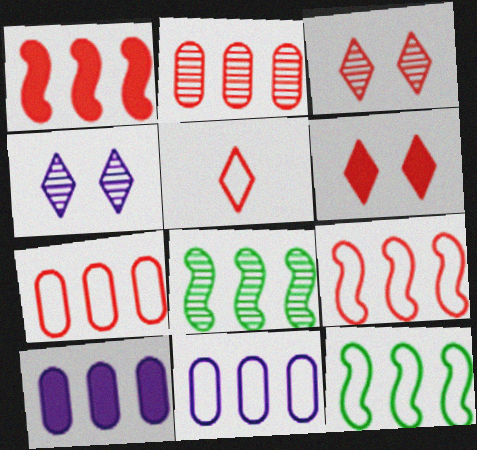[]